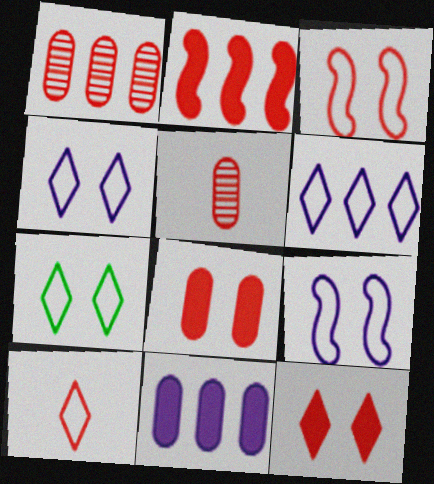[[6, 7, 10]]